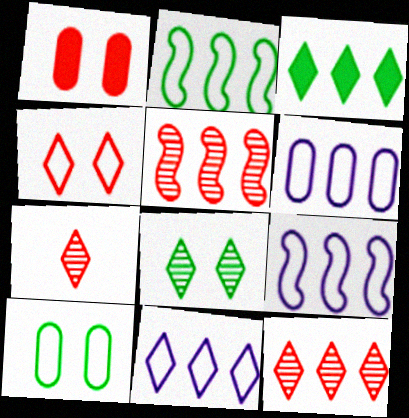[[3, 5, 6], 
[3, 11, 12], 
[6, 9, 11]]